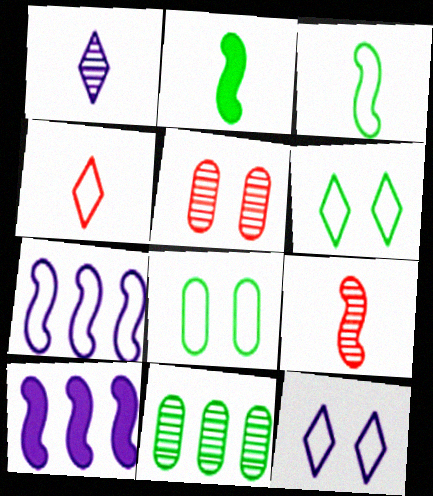[[2, 6, 11], 
[4, 7, 8]]